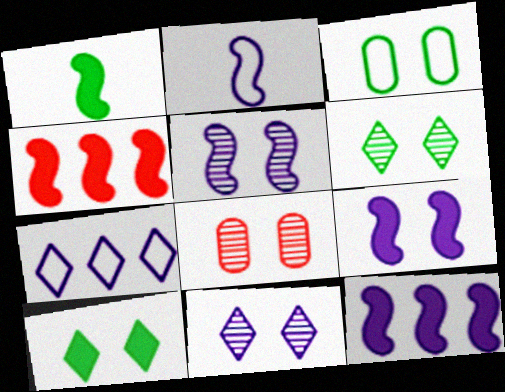[[1, 4, 9], 
[1, 7, 8], 
[2, 5, 12], 
[5, 6, 8]]